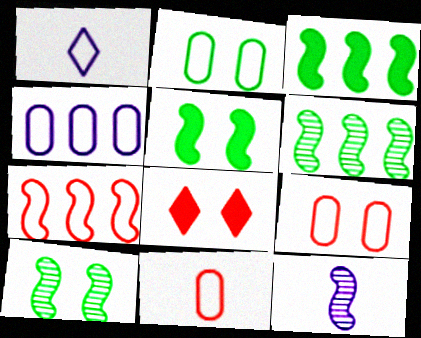[[1, 2, 7], 
[2, 4, 11], 
[5, 7, 12]]